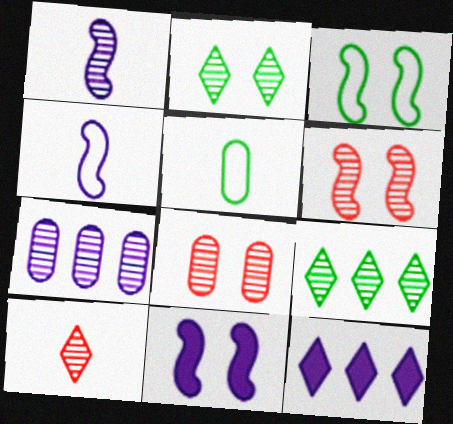[[1, 8, 9], 
[3, 6, 11], 
[5, 6, 12]]